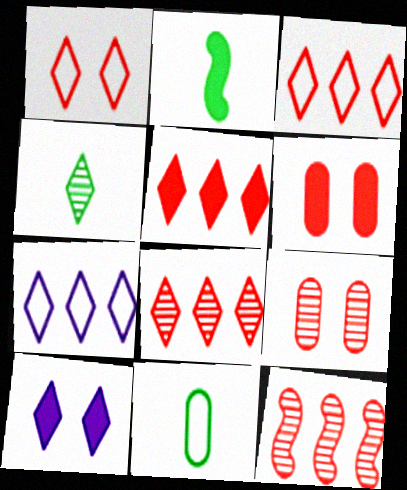[[2, 4, 11], 
[2, 7, 9], 
[3, 4, 10], 
[3, 5, 8], 
[10, 11, 12]]